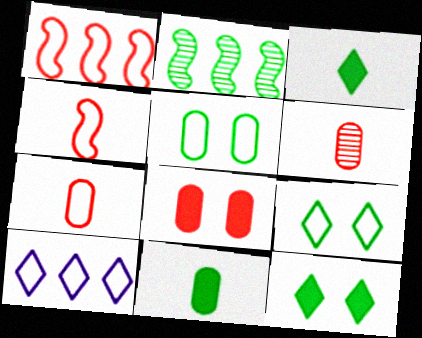[[2, 3, 5], 
[2, 9, 11], 
[4, 5, 10]]